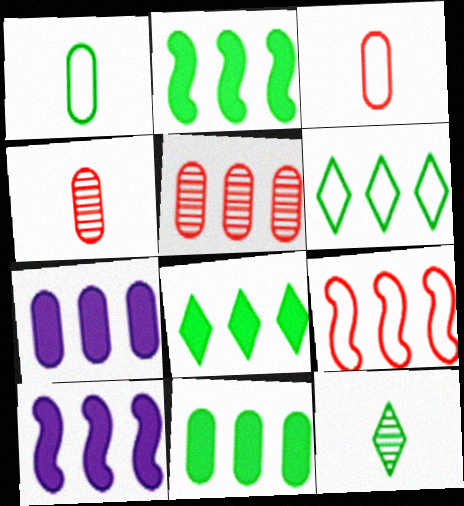[[2, 8, 11], 
[5, 6, 10]]